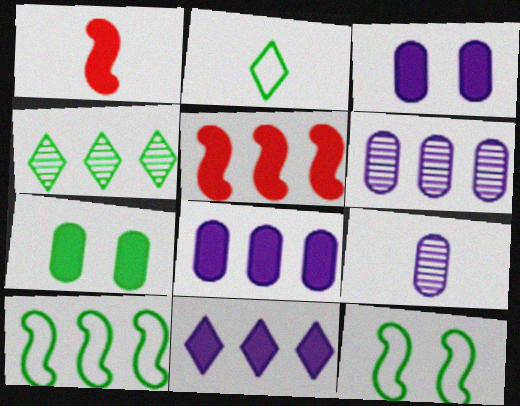[[1, 2, 9], 
[1, 7, 11]]